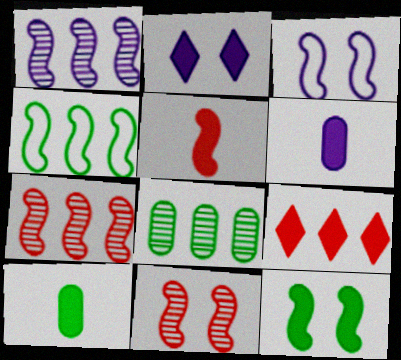[[3, 11, 12], 
[6, 9, 12]]